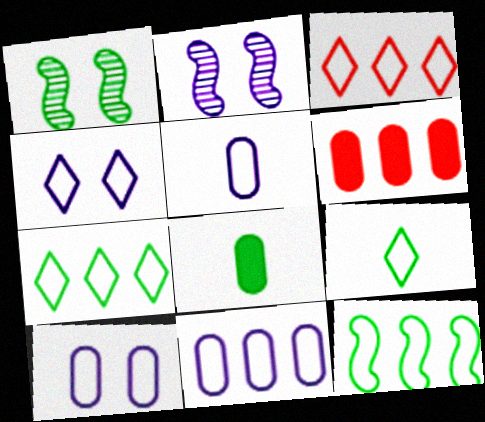[[1, 7, 8], 
[2, 3, 8], 
[2, 6, 9], 
[3, 4, 9], 
[3, 11, 12], 
[5, 10, 11]]